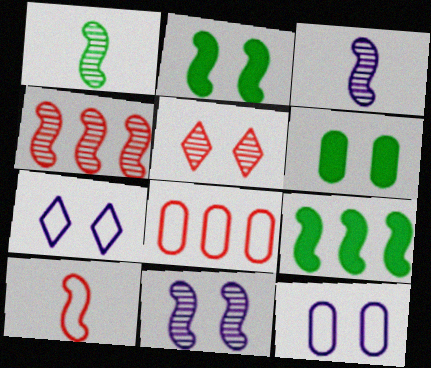[[1, 4, 11], 
[2, 5, 12], 
[9, 10, 11]]